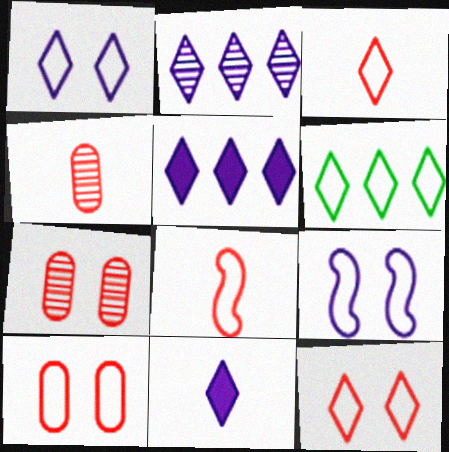[[1, 2, 11], 
[1, 3, 6]]